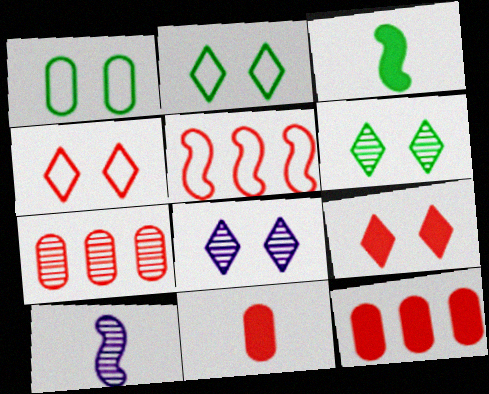[[2, 8, 9], 
[2, 10, 12], 
[6, 7, 10]]